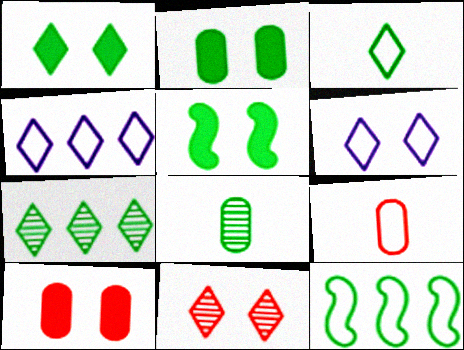[[1, 2, 5], 
[1, 3, 7], 
[1, 6, 11], 
[1, 8, 12], 
[6, 9, 12]]